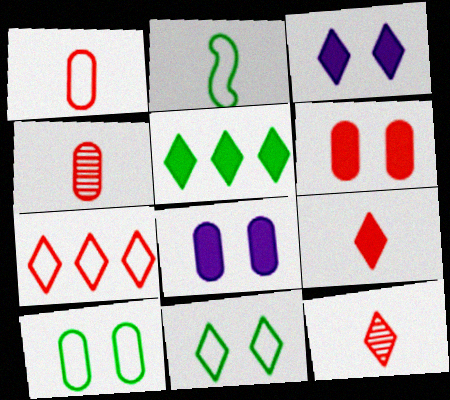[[3, 5, 9]]